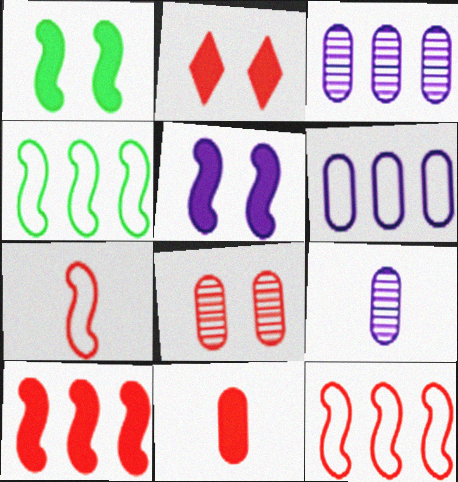[[2, 4, 9], 
[2, 10, 11]]